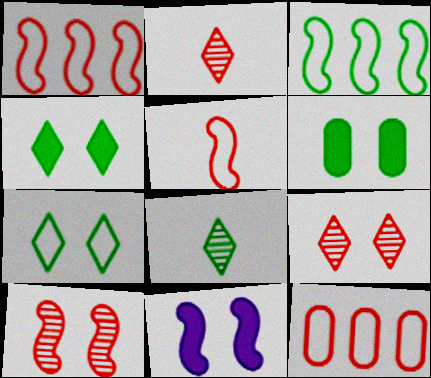[[3, 6, 8], 
[8, 11, 12]]